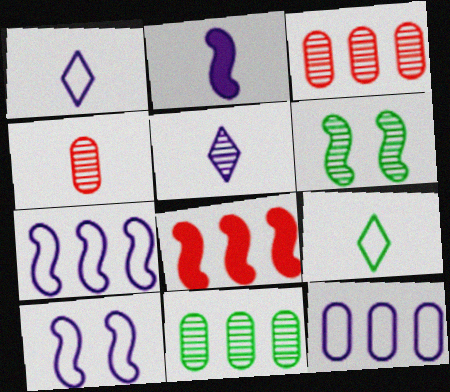[[1, 10, 12], 
[2, 4, 9], 
[3, 5, 6]]